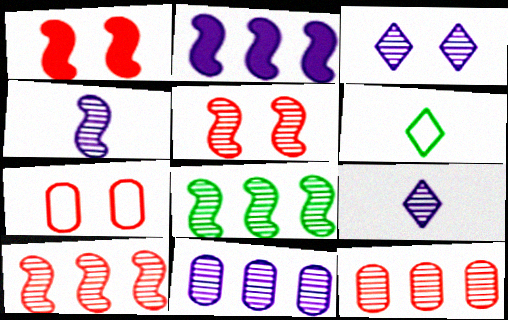[[1, 6, 11], 
[3, 4, 11], 
[4, 5, 8]]